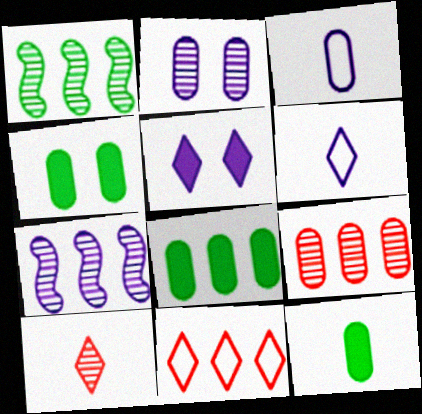[[1, 2, 10], 
[3, 4, 9], 
[3, 5, 7], 
[4, 8, 12], 
[7, 8, 11]]